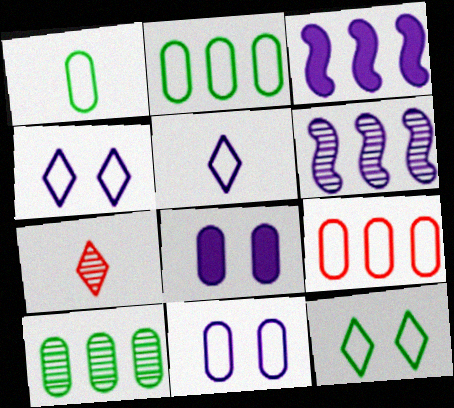[[1, 9, 11], 
[5, 6, 8]]